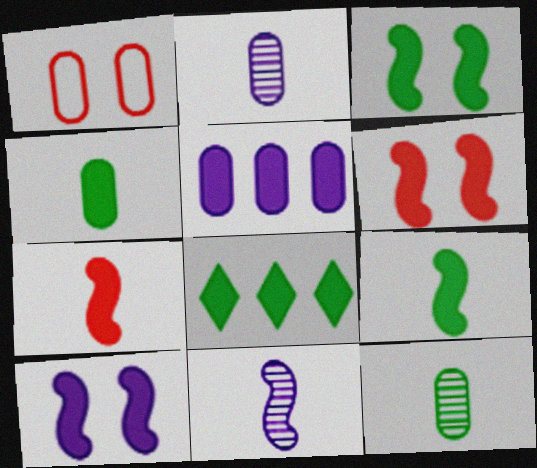[[1, 5, 12], 
[1, 8, 11], 
[3, 4, 8], 
[3, 6, 10]]